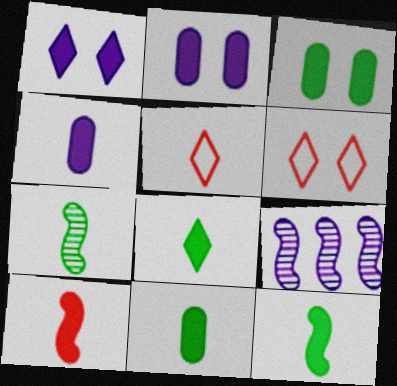[[3, 5, 9], 
[4, 5, 7], 
[4, 8, 10], 
[6, 9, 11], 
[8, 11, 12]]